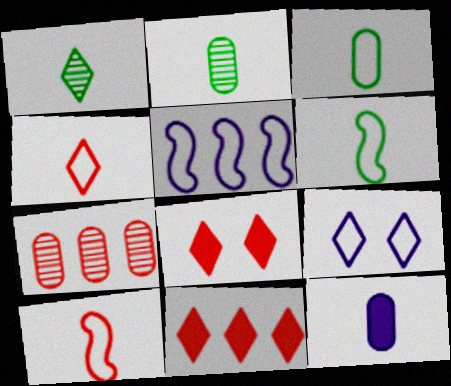[[1, 9, 11], 
[1, 10, 12], 
[2, 5, 8], 
[7, 8, 10]]